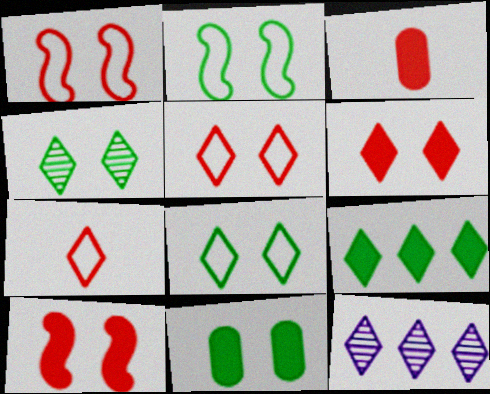[[2, 3, 12], 
[2, 4, 11]]